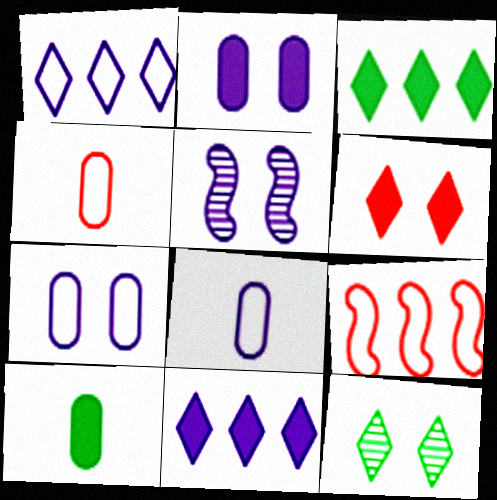[[3, 4, 5], 
[5, 8, 11]]